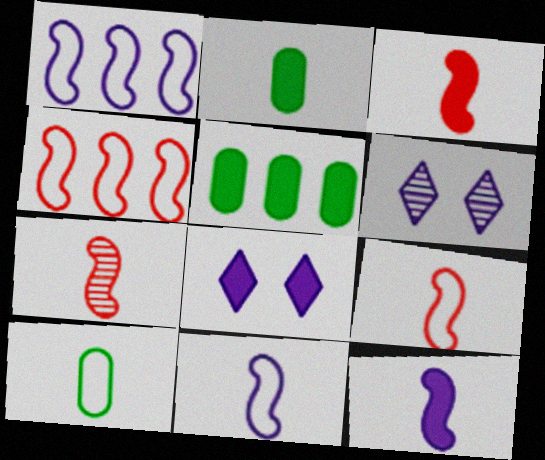[[2, 4, 6], 
[3, 5, 8], 
[3, 7, 9], 
[5, 6, 9]]